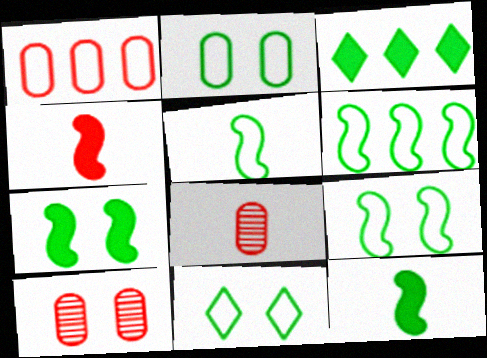[[2, 9, 11], 
[5, 6, 9]]